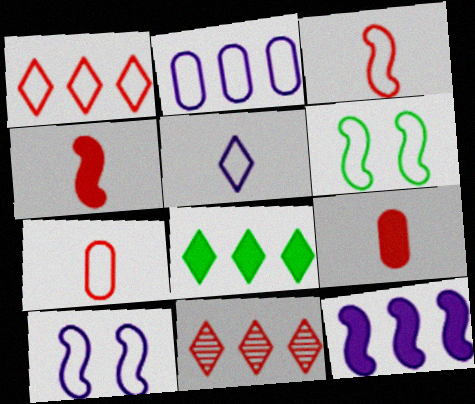[[2, 5, 10]]